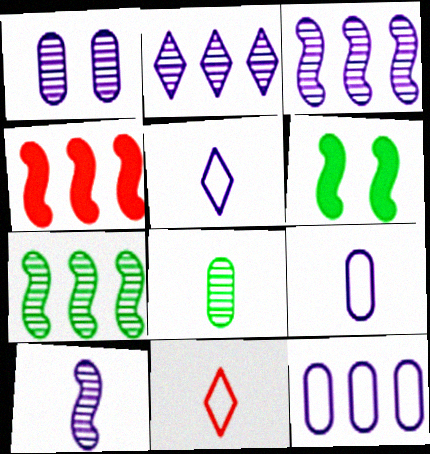[[1, 2, 10]]